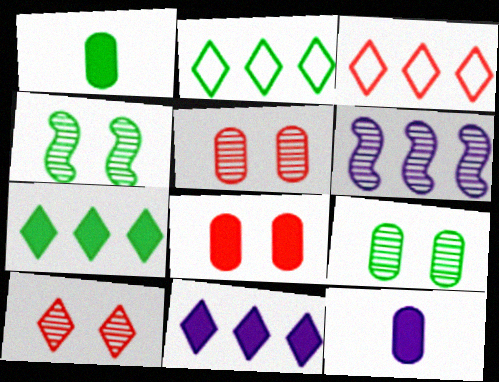[[1, 2, 4], 
[3, 4, 12]]